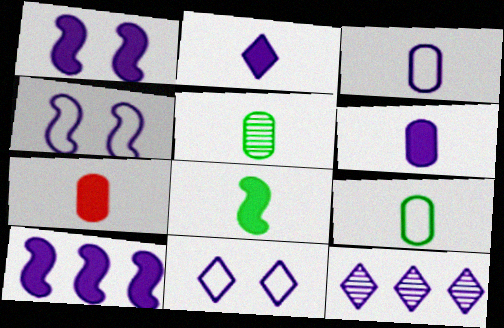[[1, 3, 12], 
[2, 7, 8], 
[2, 11, 12], 
[3, 5, 7], 
[4, 6, 12]]